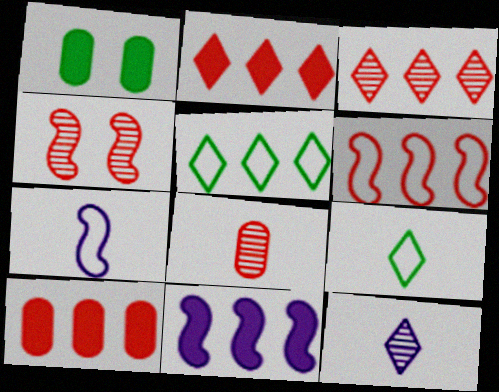[[1, 3, 7], 
[1, 6, 12], 
[3, 4, 8], 
[3, 6, 10]]